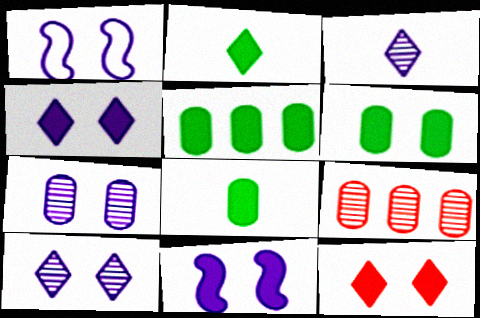[[1, 2, 9], 
[1, 4, 7], 
[5, 6, 8], 
[6, 11, 12]]